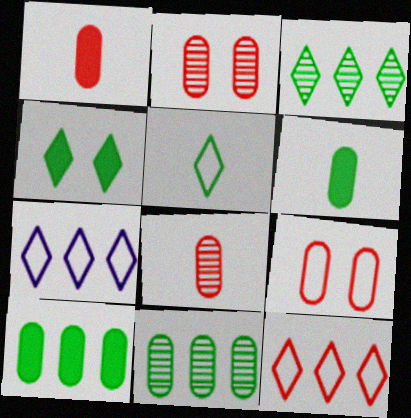[[3, 4, 5]]